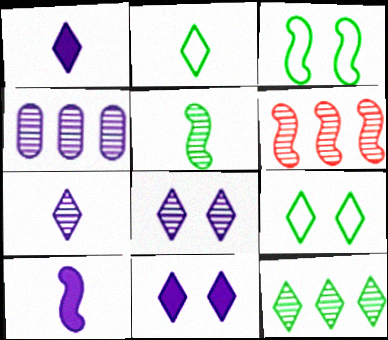[[3, 6, 10], 
[4, 6, 12]]